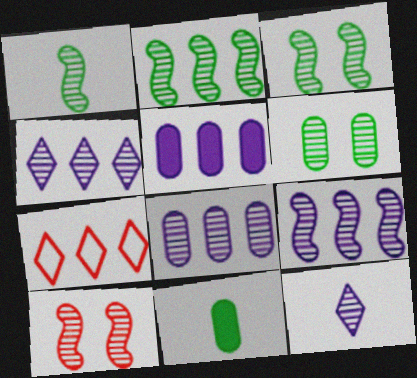[[1, 2, 3], 
[1, 9, 10], 
[2, 5, 7], 
[4, 8, 9]]